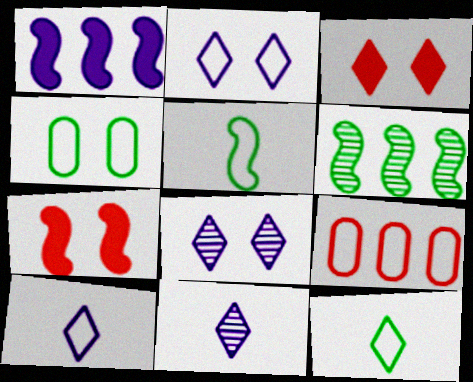[[2, 5, 9], 
[4, 7, 8]]